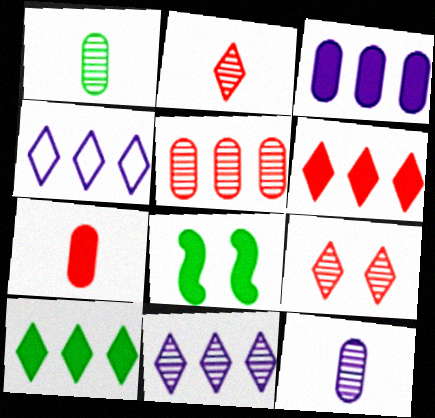[]